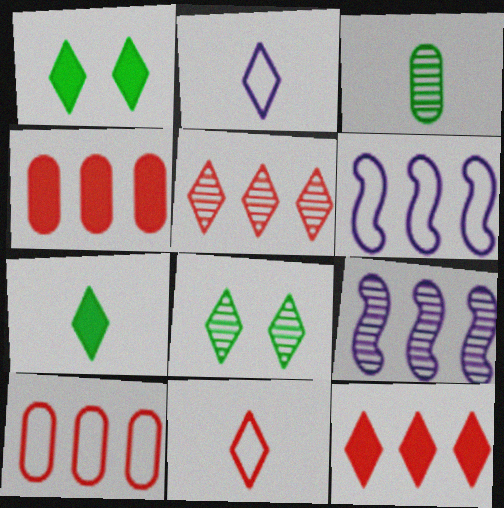[[1, 2, 5], 
[2, 8, 12]]